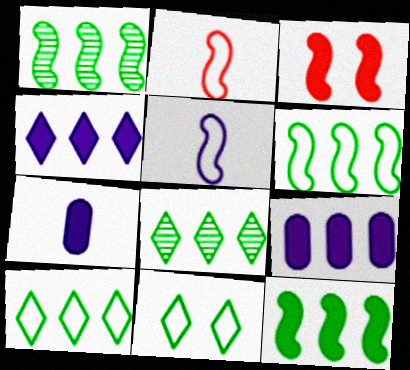[[1, 3, 5], 
[1, 6, 12]]